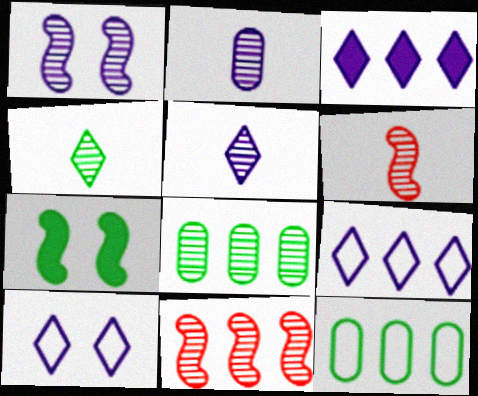[[2, 4, 6], 
[3, 5, 10], 
[3, 11, 12], 
[4, 7, 12]]